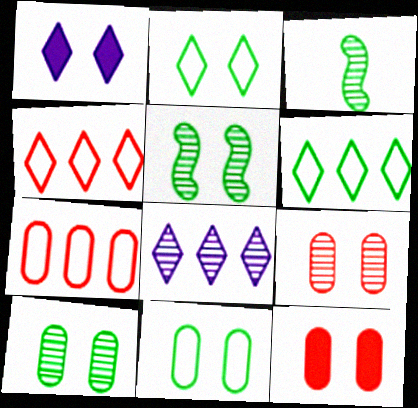[[1, 3, 7], 
[3, 8, 9]]